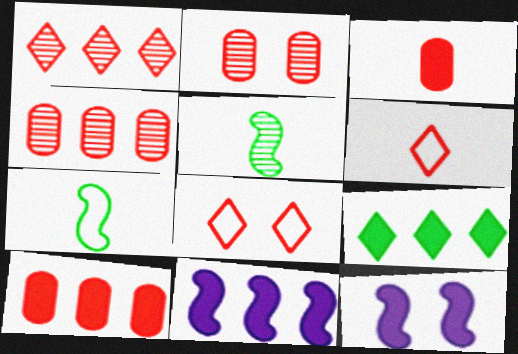[[3, 9, 12], 
[9, 10, 11]]